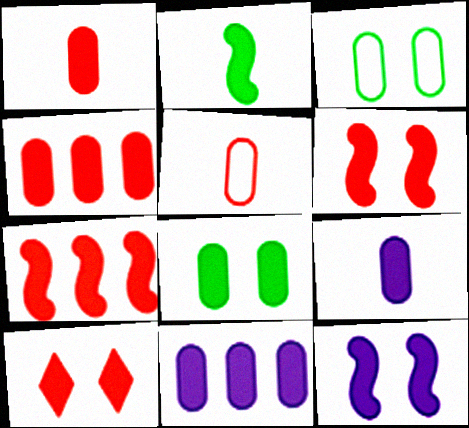[[1, 7, 10], 
[1, 8, 11], 
[2, 7, 12], 
[2, 10, 11], 
[4, 8, 9], 
[8, 10, 12]]